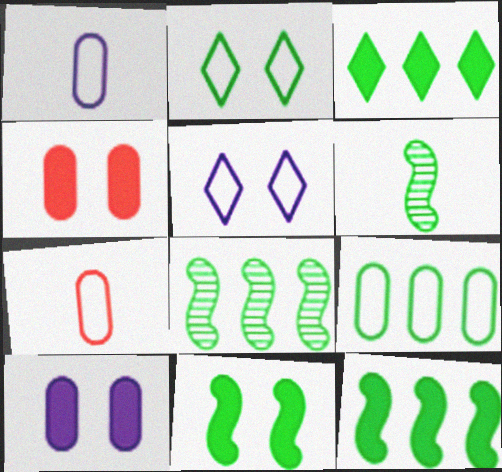[[3, 8, 9]]